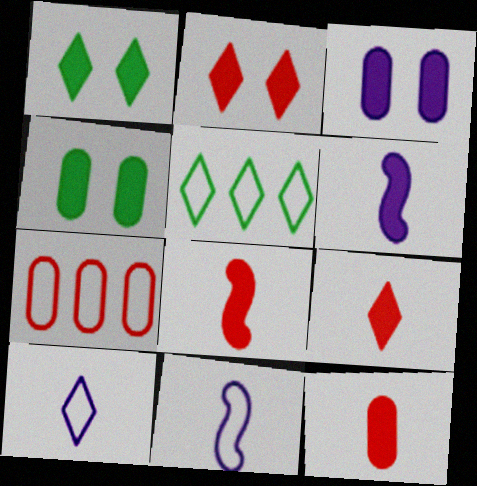[[8, 9, 12]]